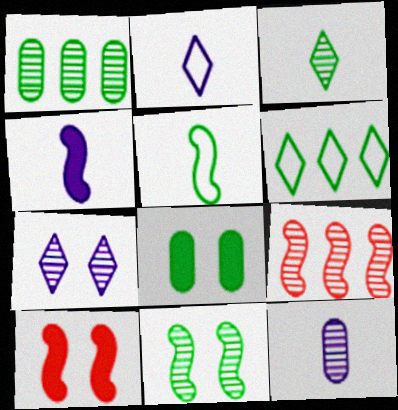[[1, 2, 10], 
[1, 3, 11], 
[2, 4, 12], 
[2, 8, 9], 
[6, 10, 12]]